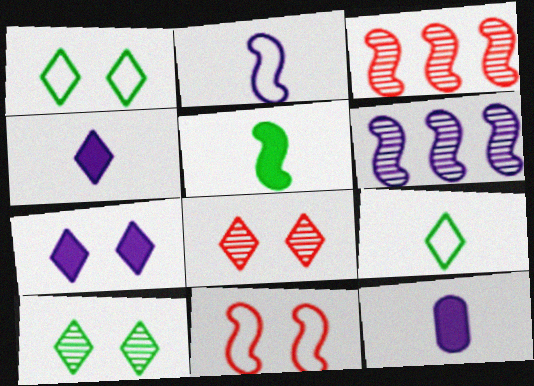[[1, 3, 12], 
[1, 7, 8], 
[5, 6, 11]]